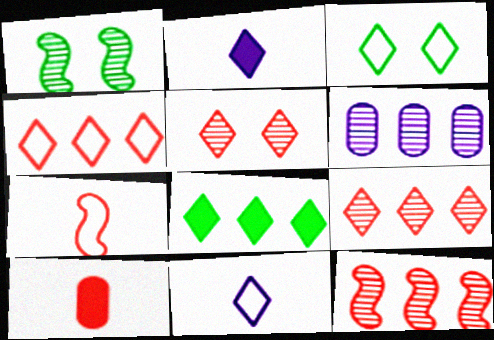[[2, 3, 9], 
[3, 4, 11], 
[5, 8, 11]]